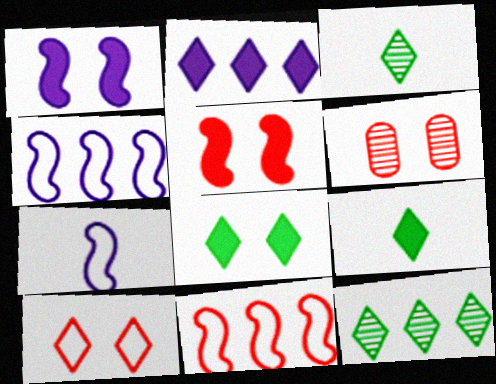[[2, 3, 10], 
[4, 6, 9], 
[5, 6, 10]]